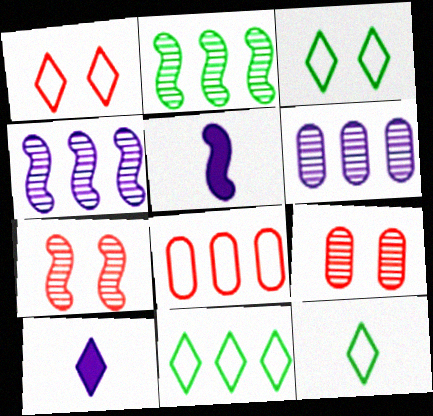[[3, 11, 12], 
[5, 9, 11]]